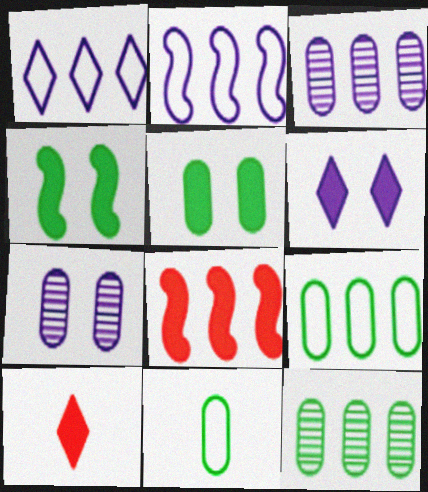[[1, 8, 12], 
[5, 11, 12]]